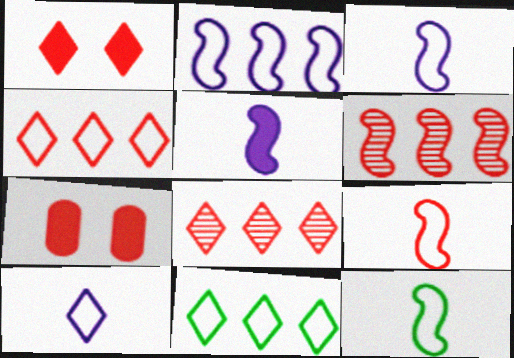[[3, 9, 12], 
[7, 8, 9]]